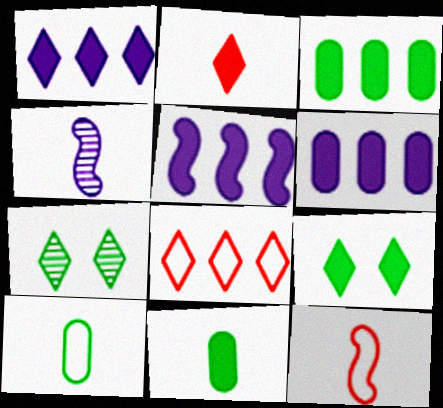[[1, 2, 9], 
[1, 5, 6], 
[2, 4, 10], 
[6, 7, 12]]